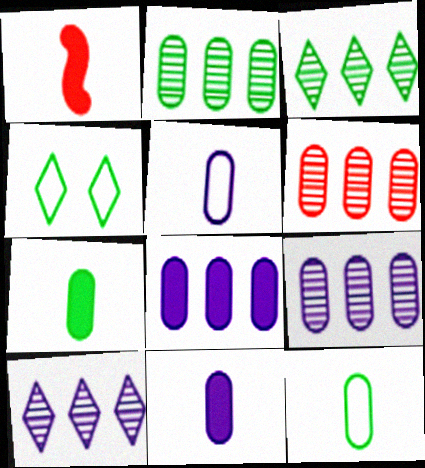[[1, 4, 9], 
[2, 6, 9]]